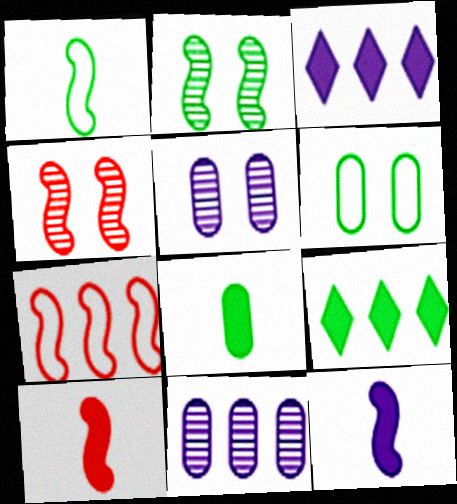[[2, 7, 12], 
[4, 7, 10], 
[7, 9, 11]]